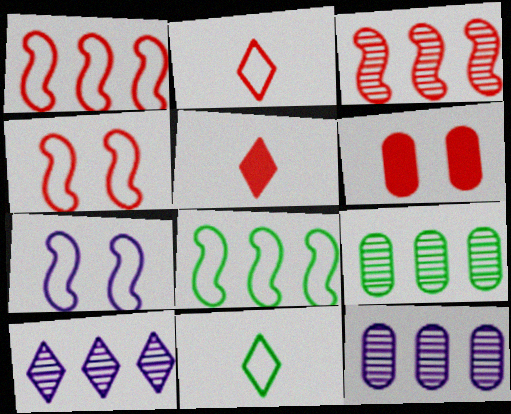[[2, 3, 6], 
[3, 9, 10], 
[5, 7, 9]]